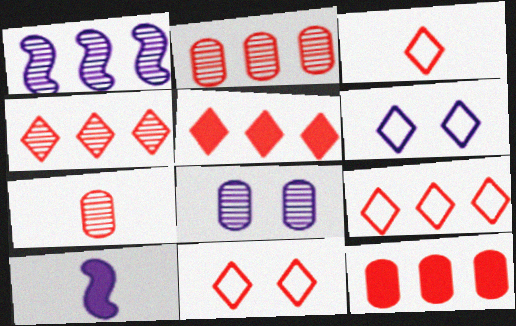[[3, 9, 11], 
[4, 5, 9]]